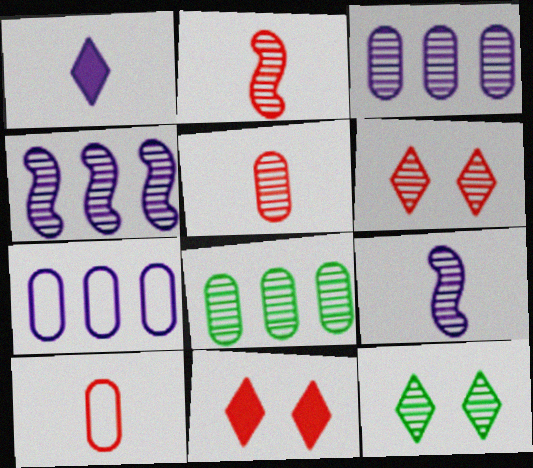[[2, 3, 12], 
[4, 5, 12], 
[6, 8, 9]]